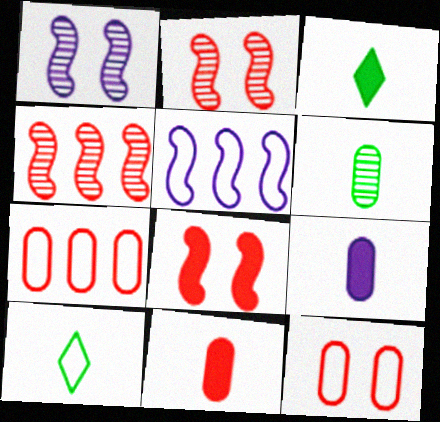[[1, 3, 7], 
[5, 10, 12]]